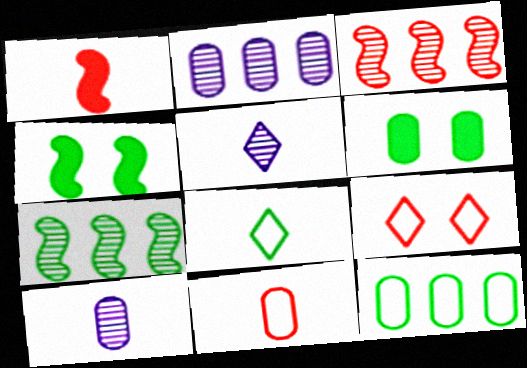[[1, 8, 10], 
[2, 6, 11], 
[6, 7, 8]]